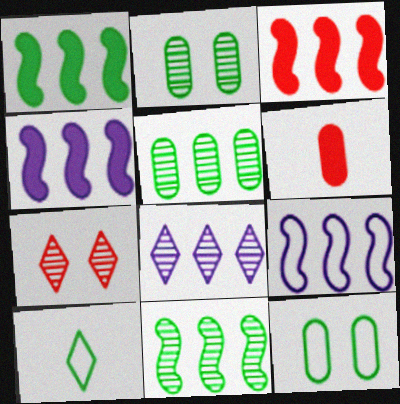[[1, 2, 10], 
[1, 3, 4], 
[3, 9, 11]]